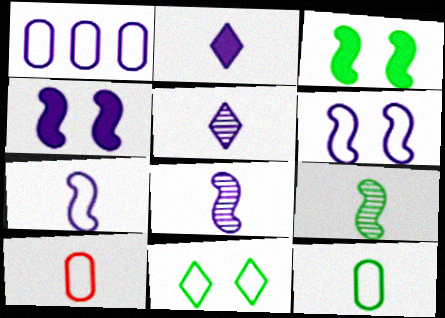[[1, 4, 5], 
[2, 9, 10]]